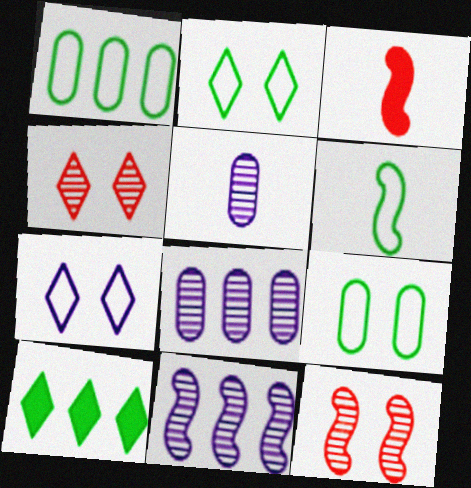[[1, 2, 6], 
[2, 3, 8]]